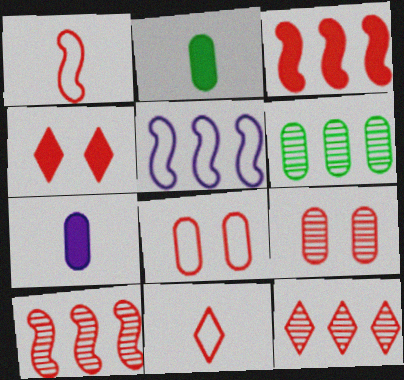[[3, 9, 11], 
[4, 11, 12], 
[6, 7, 8]]